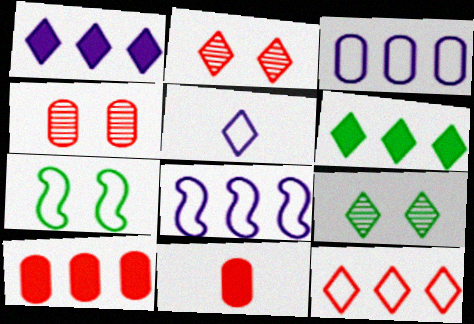[[2, 5, 6], 
[8, 9, 11]]